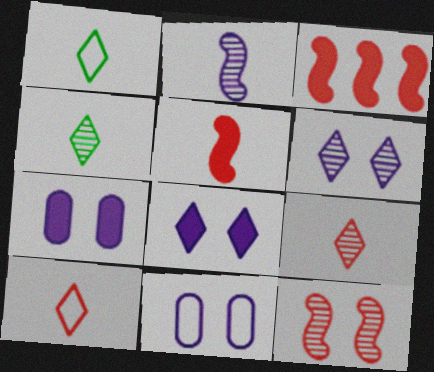[[3, 4, 11]]